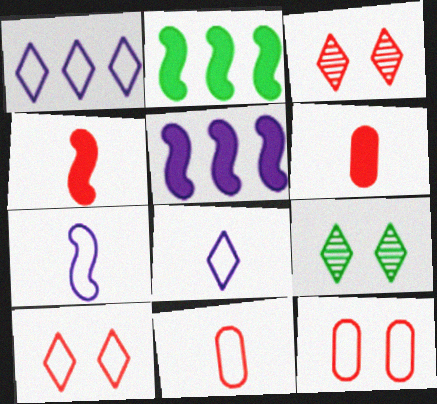[[5, 9, 11]]